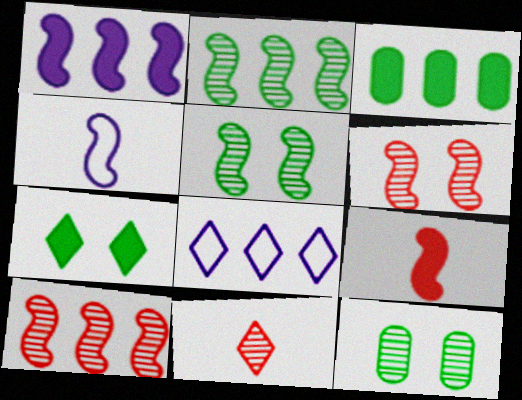[[3, 8, 10], 
[7, 8, 11], 
[8, 9, 12]]